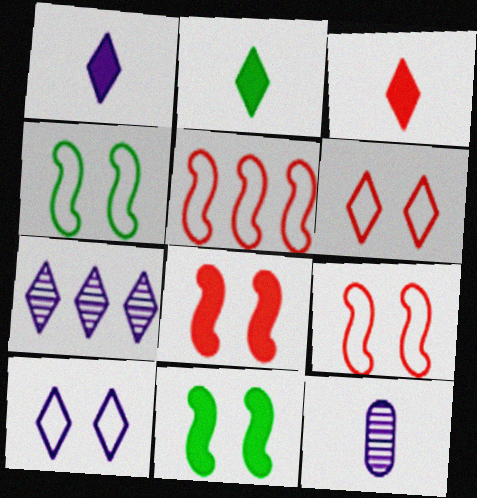[[1, 2, 3], 
[1, 7, 10], 
[2, 6, 7]]